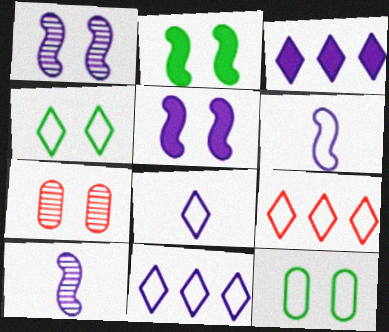[[4, 5, 7], 
[4, 8, 9], 
[6, 9, 12]]